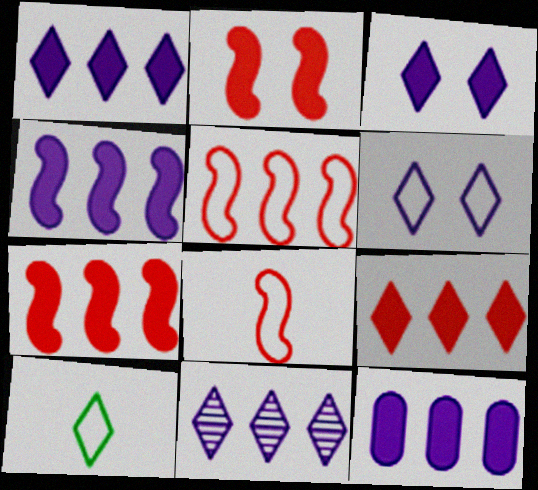[[1, 4, 12]]